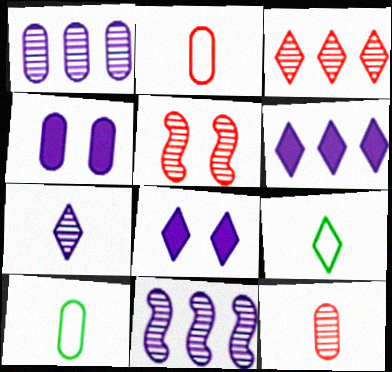[[3, 5, 12], 
[3, 8, 9], 
[5, 6, 10]]